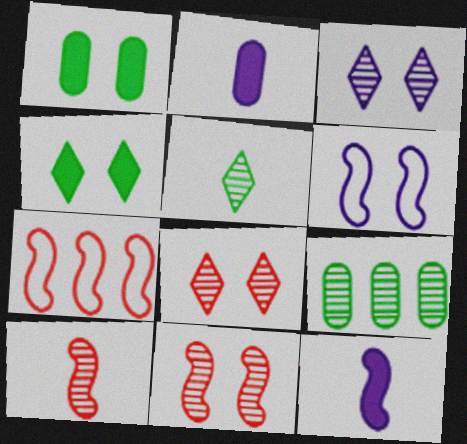[[1, 6, 8], 
[3, 9, 10]]